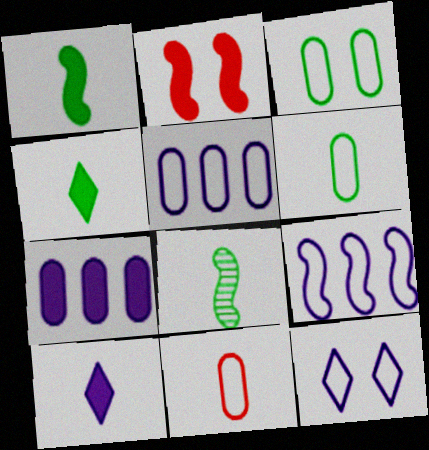[[2, 4, 7], 
[2, 8, 9], 
[3, 5, 11], 
[4, 6, 8], 
[8, 10, 11]]